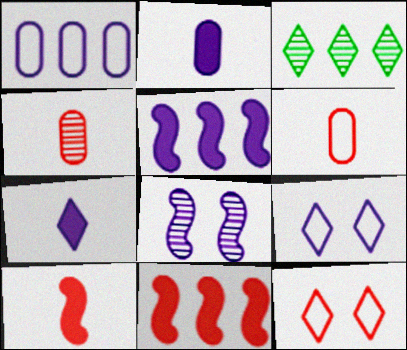[[1, 3, 11], 
[1, 7, 8], 
[3, 4, 8], 
[3, 7, 12], 
[4, 11, 12]]